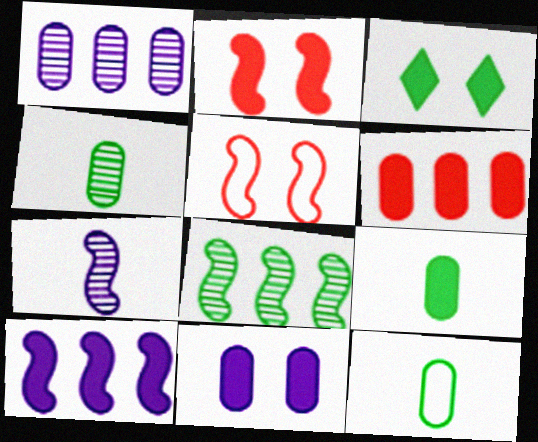[[2, 3, 11], 
[3, 8, 12], 
[4, 9, 12], 
[6, 9, 11]]